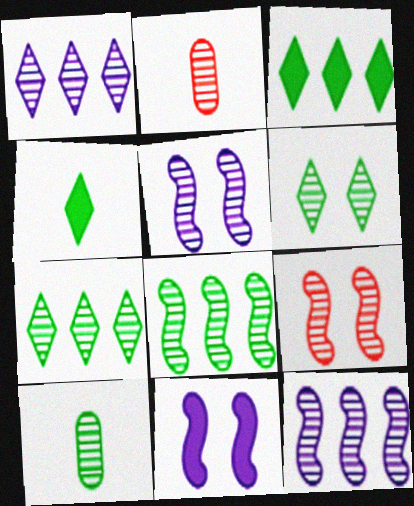[[1, 9, 10], 
[2, 5, 7], 
[2, 6, 12], 
[6, 8, 10]]